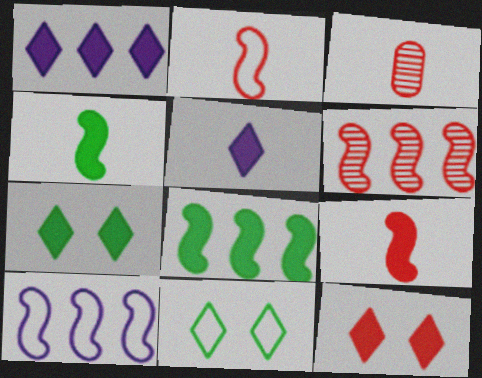[[3, 7, 10], 
[6, 8, 10]]